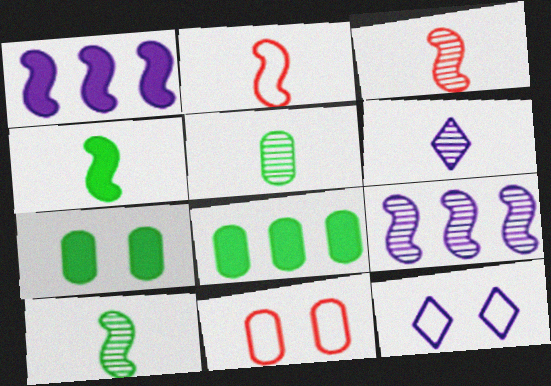[[3, 5, 6], 
[3, 8, 12]]